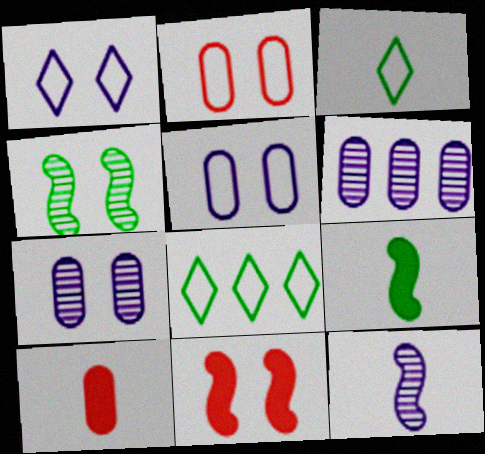[[3, 6, 11], 
[3, 10, 12]]